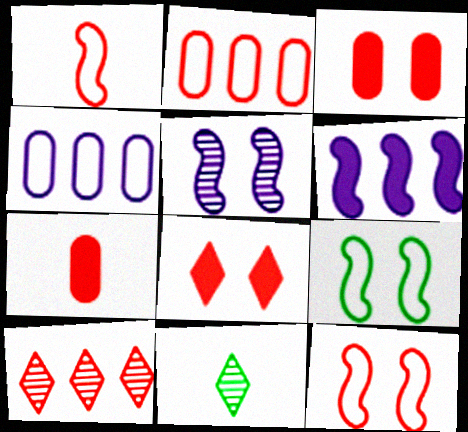[[1, 3, 10], 
[7, 10, 12]]